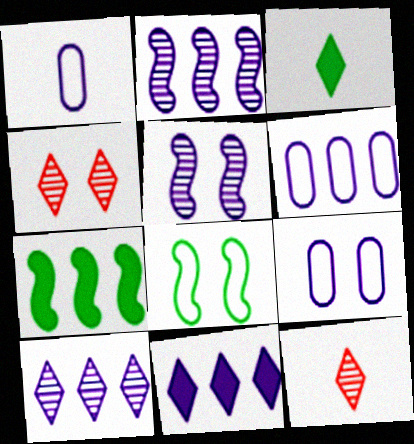[[1, 4, 7], 
[1, 5, 11], 
[1, 6, 9], 
[2, 6, 11], 
[7, 9, 12]]